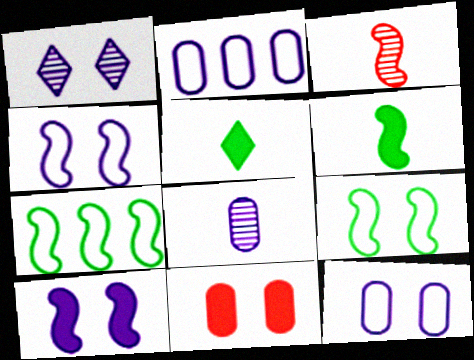[[1, 9, 11], 
[1, 10, 12], 
[3, 7, 10]]